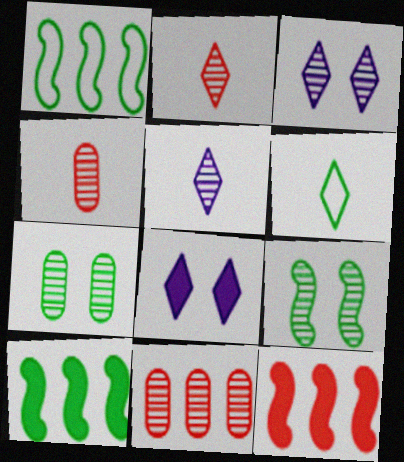[[1, 4, 8], 
[5, 9, 11], 
[6, 7, 10]]